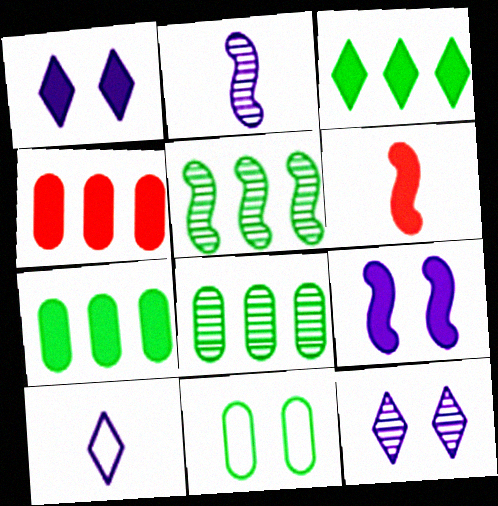[[1, 6, 7]]